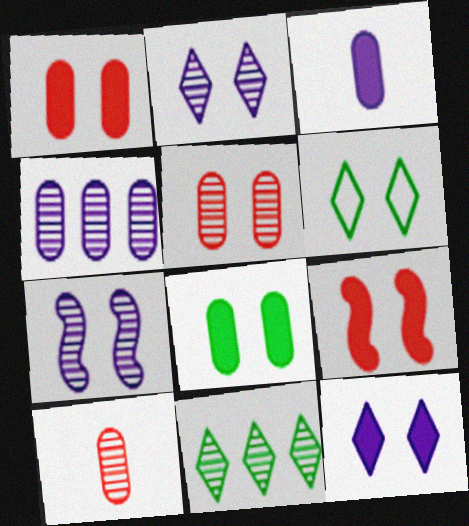[[1, 6, 7], 
[7, 10, 11], 
[8, 9, 12]]